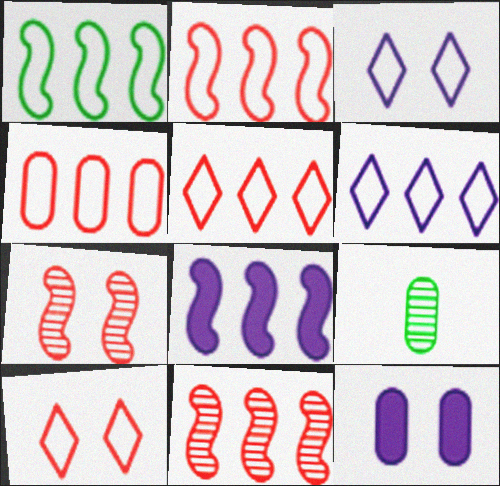[[1, 4, 6], 
[1, 8, 11], 
[2, 4, 5], 
[4, 9, 12], 
[8, 9, 10]]